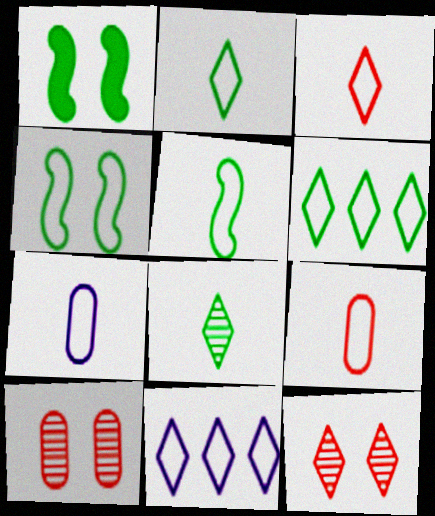[[3, 5, 7], 
[4, 9, 11]]